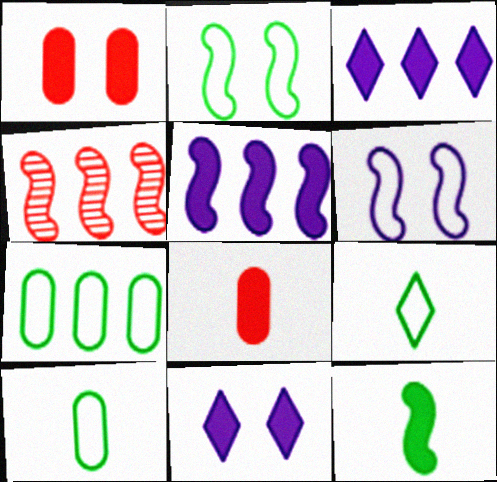[[1, 3, 12], 
[2, 7, 9], 
[3, 4, 7], 
[4, 6, 12], 
[4, 10, 11]]